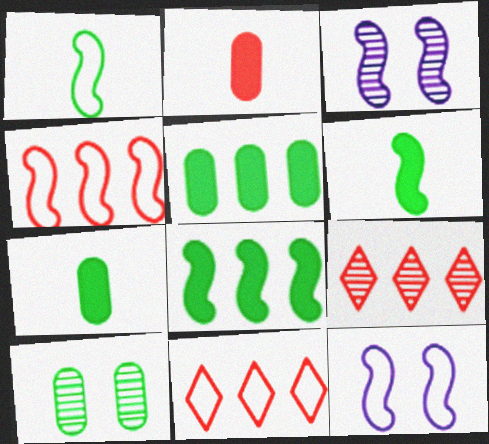[[1, 4, 12], 
[3, 4, 6], 
[3, 7, 11], 
[7, 9, 12]]